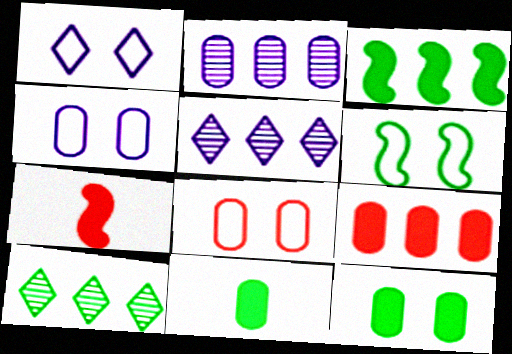[[1, 6, 8], 
[2, 8, 11], 
[4, 7, 10], 
[6, 10, 11]]